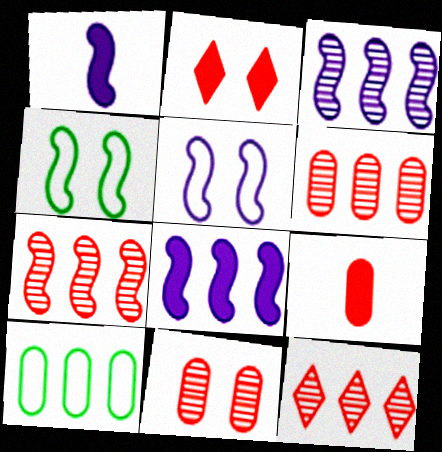[[1, 3, 5], 
[1, 4, 7], 
[6, 7, 12], 
[8, 10, 12]]